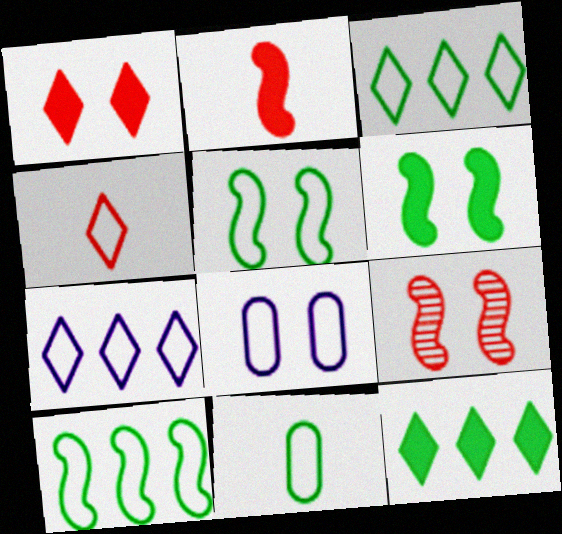[[3, 5, 11], 
[4, 8, 10]]